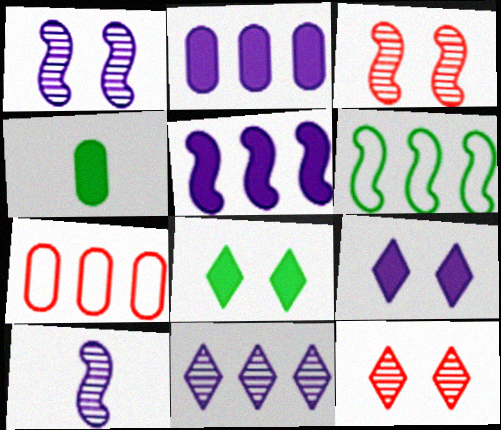[[7, 8, 10]]